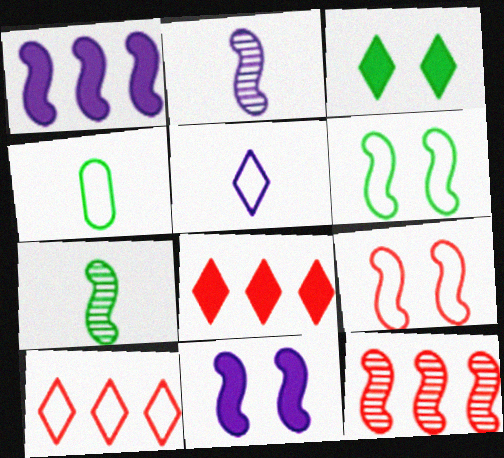[[1, 7, 9]]